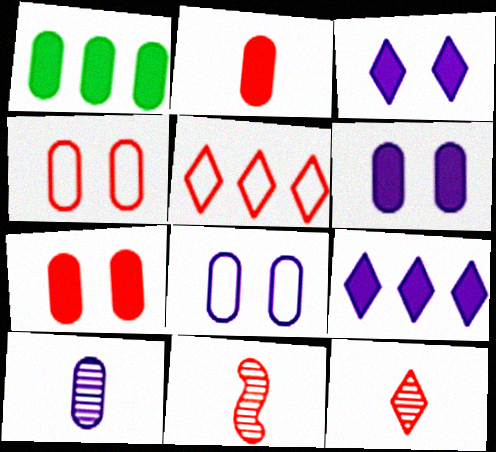[[1, 2, 6], 
[1, 4, 10], 
[5, 7, 11]]